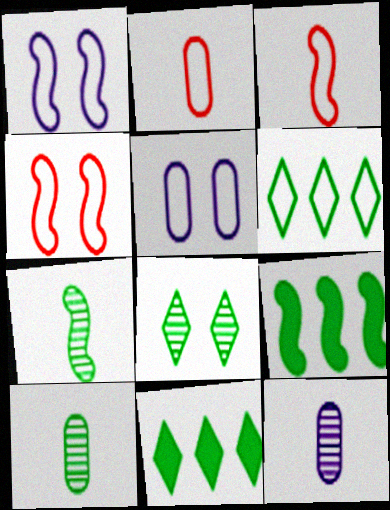[[1, 2, 6], 
[3, 5, 6], 
[4, 11, 12]]